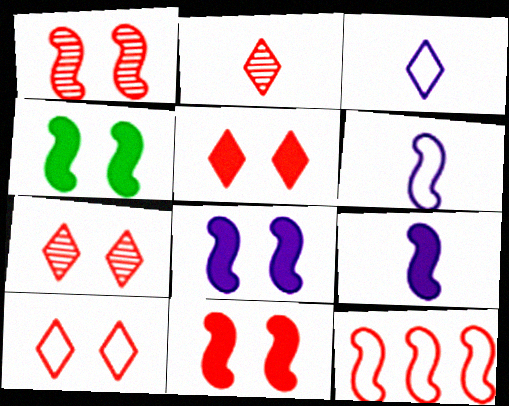[[4, 8, 11], 
[5, 7, 10]]